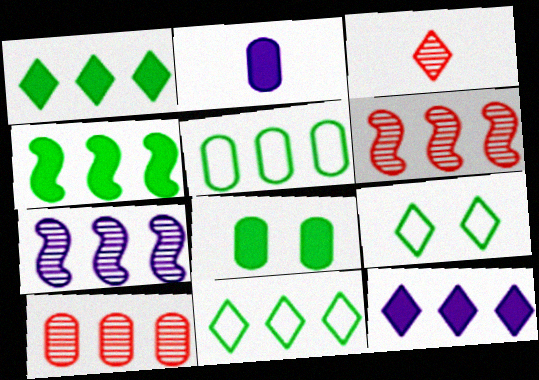[[2, 6, 9], 
[3, 9, 12], 
[5, 6, 12]]